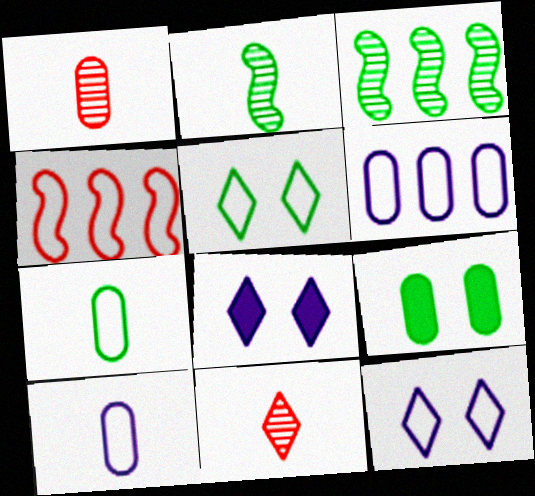[[1, 6, 9], 
[4, 5, 10], 
[4, 7, 12]]